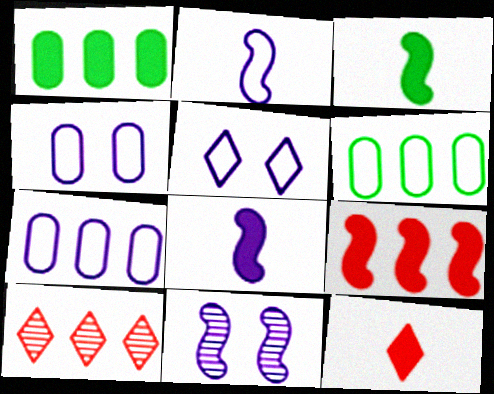[[2, 5, 7], 
[3, 4, 10], 
[6, 11, 12]]